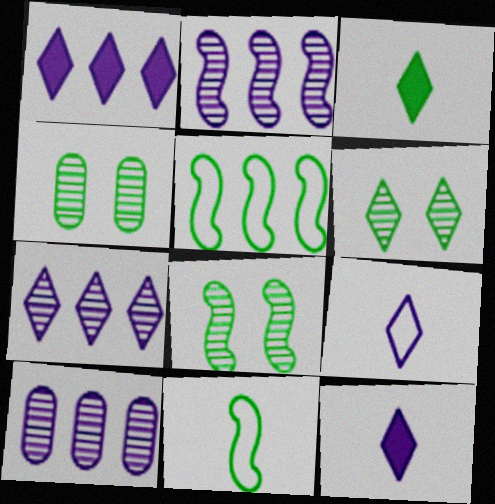[[2, 7, 10], 
[3, 4, 5], 
[4, 6, 8]]